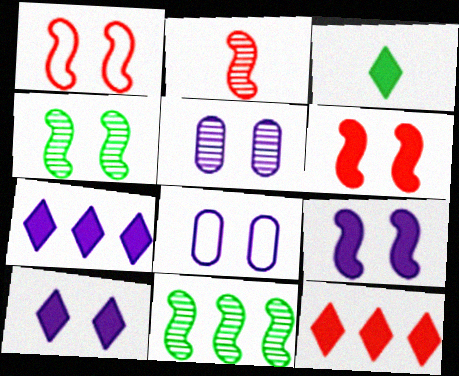[[1, 4, 9], 
[3, 10, 12]]